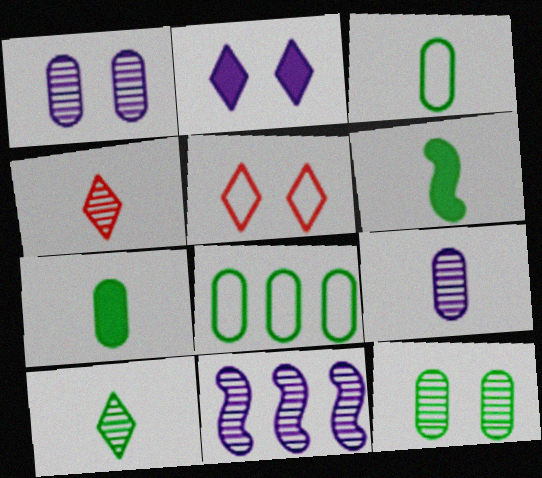[[3, 6, 10], 
[4, 11, 12], 
[5, 7, 11], 
[7, 8, 12]]